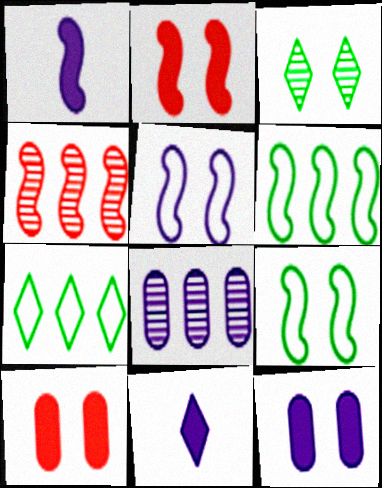[[1, 4, 9], 
[3, 5, 10], 
[5, 8, 11]]